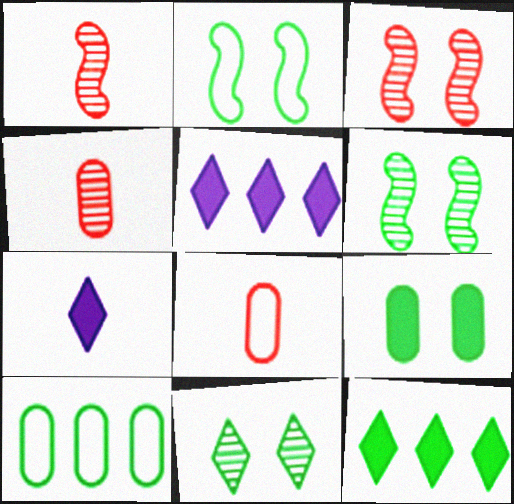[[2, 4, 5], 
[2, 9, 11], 
[3, 7, 10], 
[5, 6, 8]]